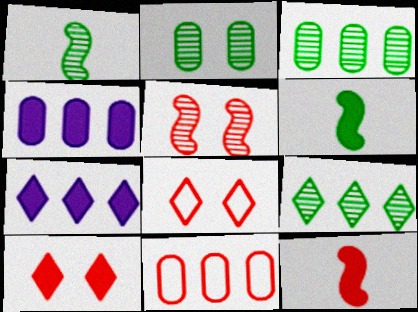[[1, 2, 9], 
[1, 4, 8], 
[3, 4, 11], 
[4, 6, 10]]